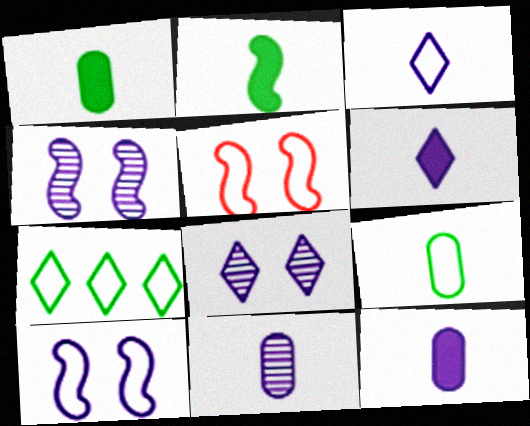[]